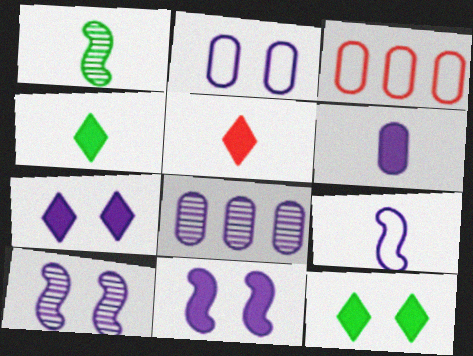[[1, 3, 7], 
[2, 6, 8], 
[2, 7, 10], 
[3, 4, 10], 
[7, 8, 9]]